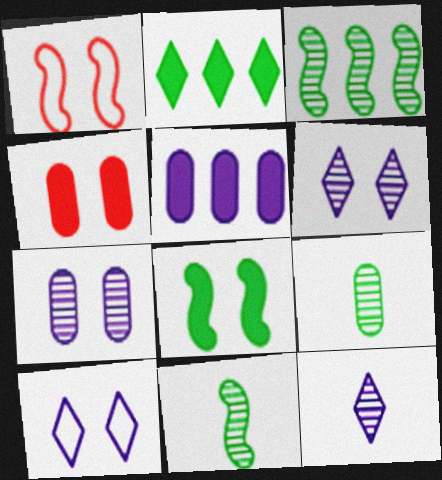[]